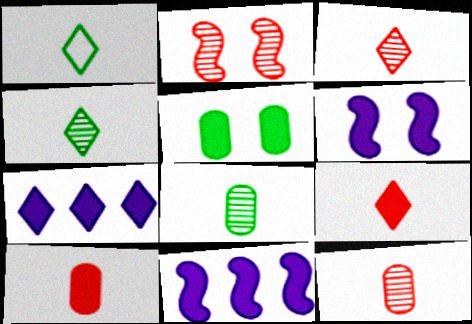[[5, 9, 11]]